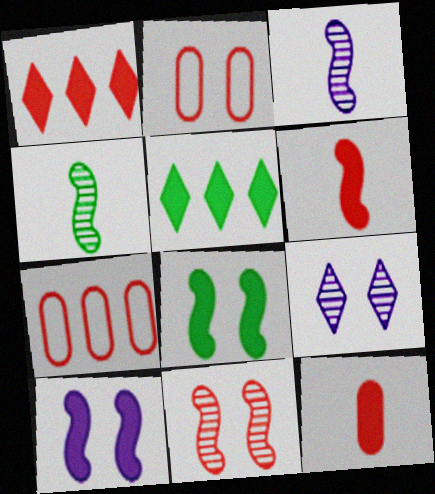[[2, 3, 5], 
[2, 8, 9], 
[5, 10, 12]]